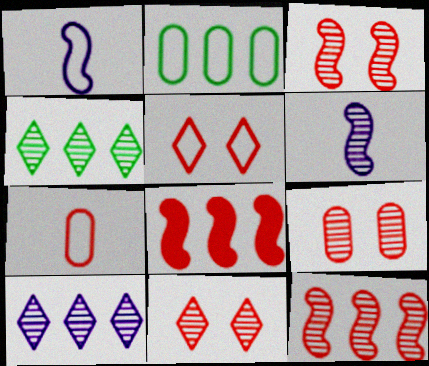[[1, 2, 5], 
[2, 8, 10], 
[3, 9, 11], 
[4, 6, 9], 
[7, 8, 11]]